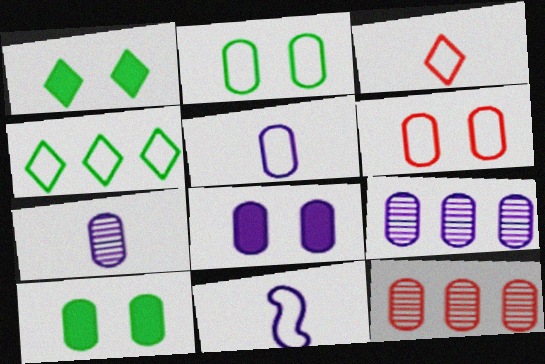[[1, 11, 12], 
[4, 6, 11], 
[5, 8, 9], 
[5, 10, 12]]